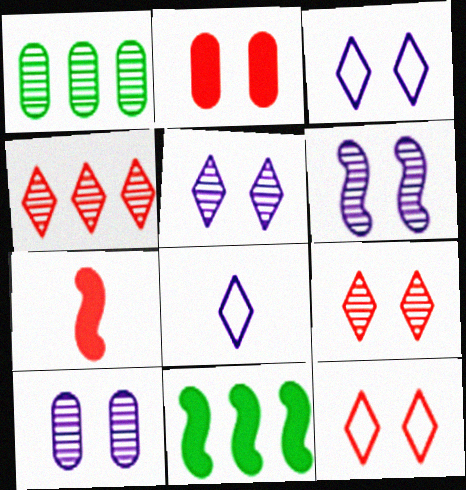[[1, 3, 7], 
[5, 6, 10]]